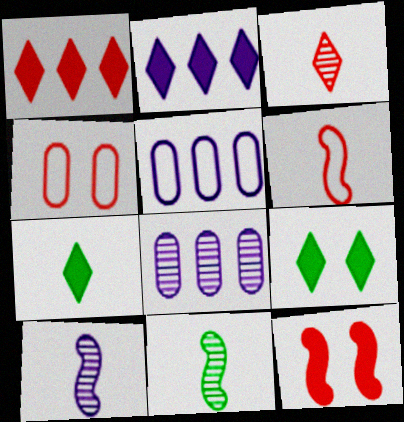[[2, 4, 11], 
[6, 8, 9]]